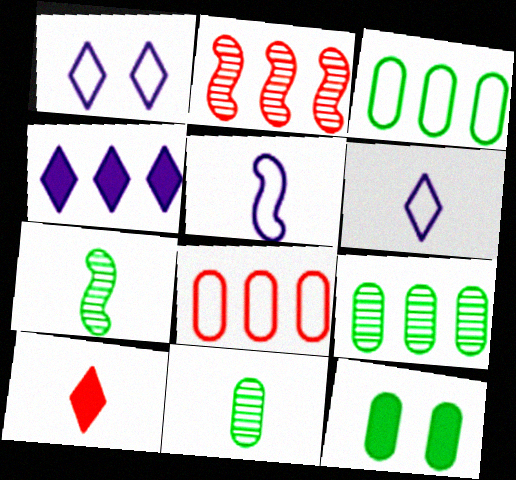[[2, 3, 4], 
[2, 6, 12], 
[3, 11, 12], 
[5, 10, 11]]